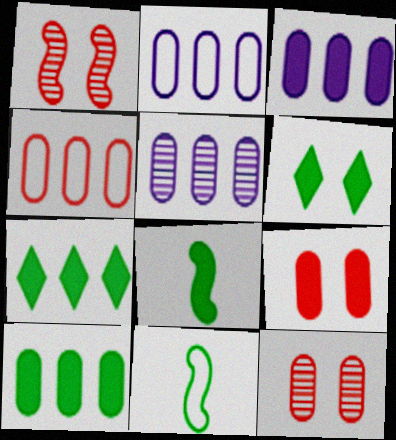[[2, 3, 5], 
[4, 5, 10], 
[6, 8, 10]]